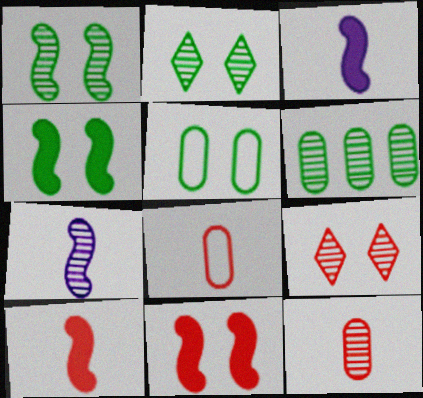[[2, 4, 5], 
[6, 7, 9]]